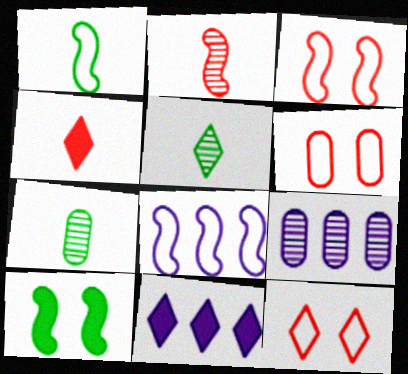[[1, 3, 8], 
[2, 8, 10], 
[3, 6, 12], 
[3, 7, 11], 
[5, 11, 12], 
[8, 9, 11]]